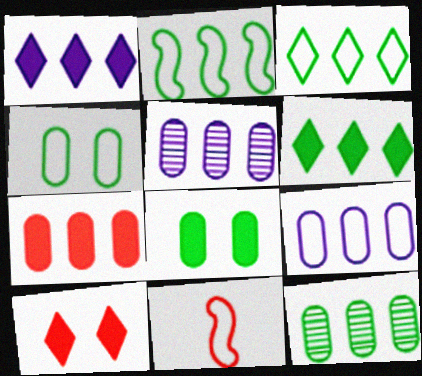[[2, 6, 12], 
[7, 9, 12]]